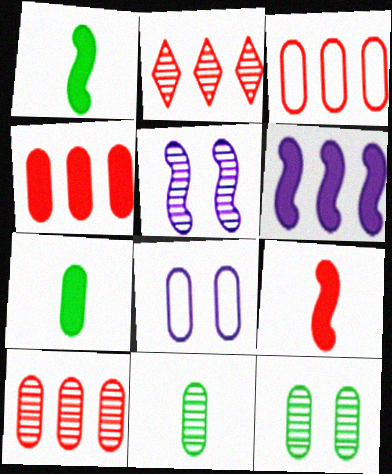[[1, 2, 8], 
[2, 5, 11], 
[3, 4, 10], 
[4, 8, 11], 
[7, 8, 10]]